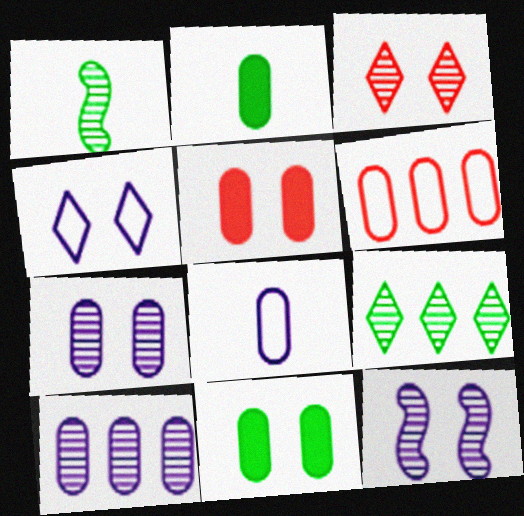[[1, 3, 10], 
[2, 6, 7]]